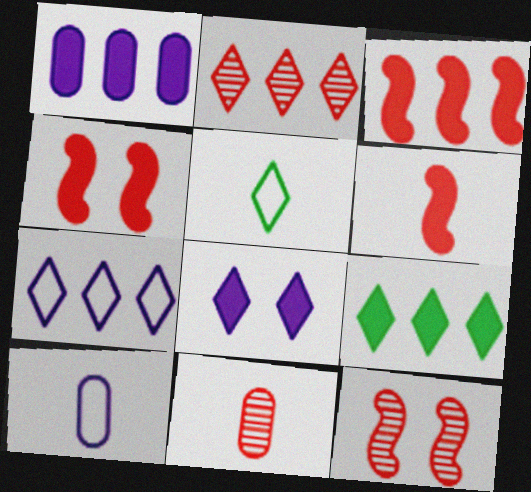[[1, 3, 9], 
[1, 5, 12], 
[2, 5, 8], 
[2, 7, 9], 
[2, 11, 12], 
[3, 4, 6], 
[9, 10, 12]]